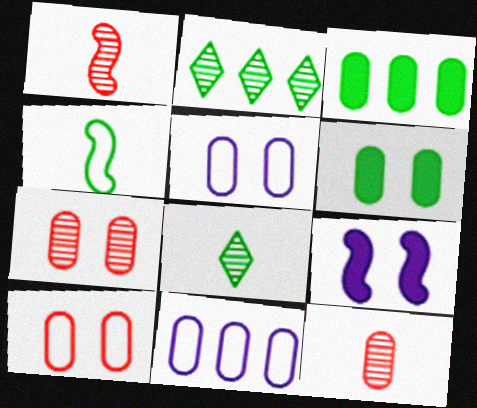[[2, 4, 6], 
[3, 5, 12], 
[5, 6, 7], 
[6, 11, 12]]